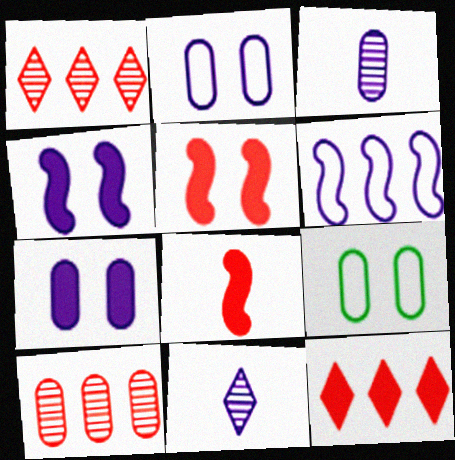[[6, 7, 11]]